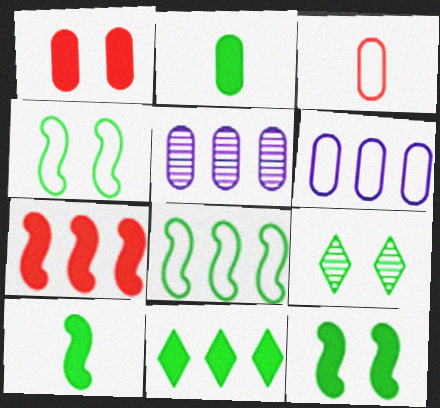[[2, 8, 9], 
[2, 11, 12]]